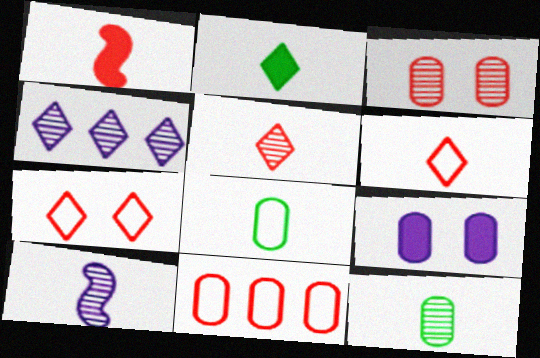[[2, 4, 7], 
[5, 10, 12], 
[9, 11, 12]]